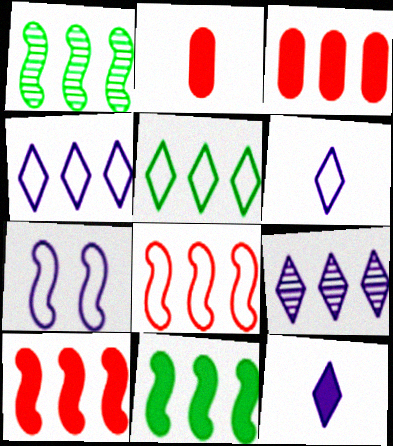[[1, 3, 4]]